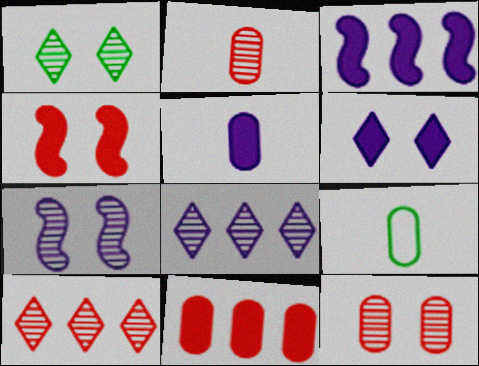[[1, 7, 12], 
[2, 5, 9], 
[3, 5, 6], 
[4, 8, 9]]